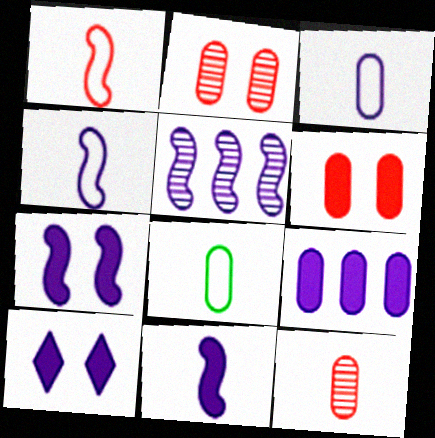[[2, 8, 9], 
[3, 5, 10], 
[4, 5, 7], 
[9, 10, 11]]